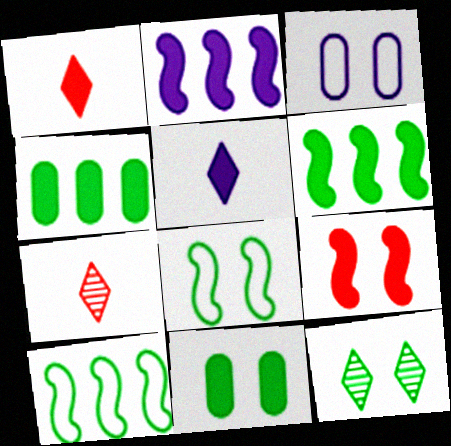[[1, 2, 11], 
[3, 6, 7], 
[3, 9, 12], 
[4, 5, 9], 
[8, 11, 12]]